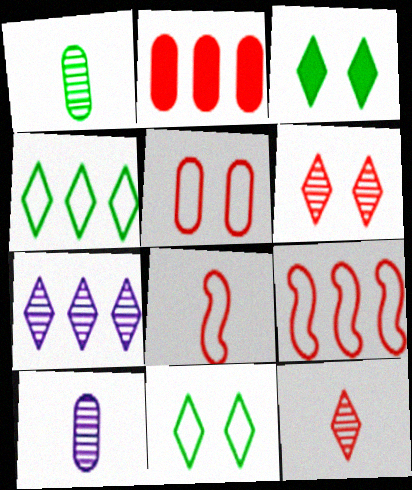[[2, 6, 8], 
[3, 9, 10]]